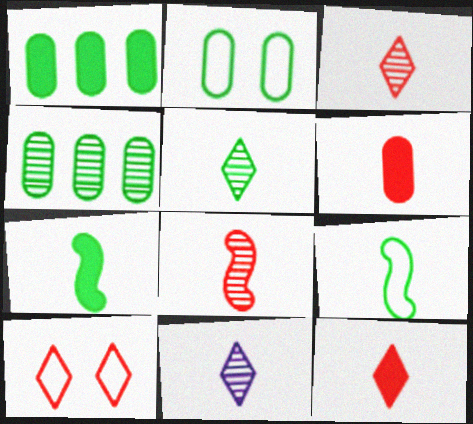[[3, 5, 11], 
[6, 9, 11]]